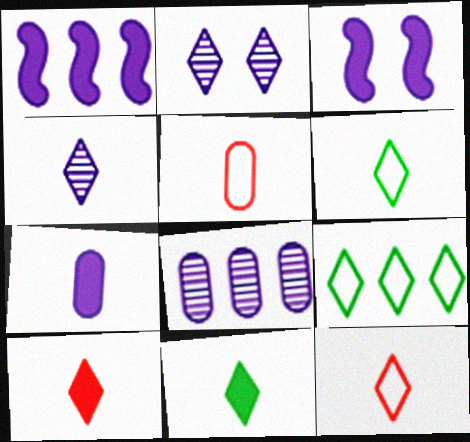[[2, 9, 10], 
[4, 6, 10], 
[4, 11, 12]]